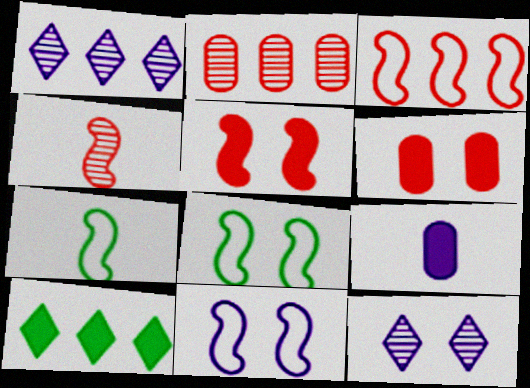[[1, 6, 7], 
[1, 9, 11], 
[3, 4, 5], 
[3, 7, 11], 
[5, 9, 10], 
[6, 8, 12]]